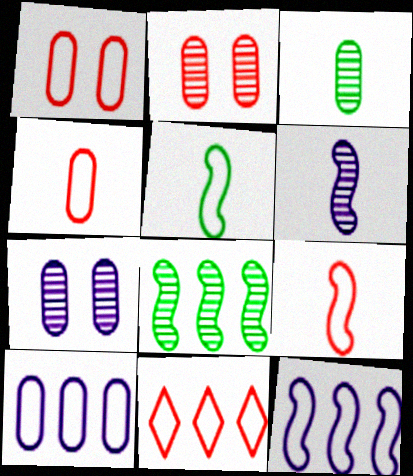[[1, 9, 11]]